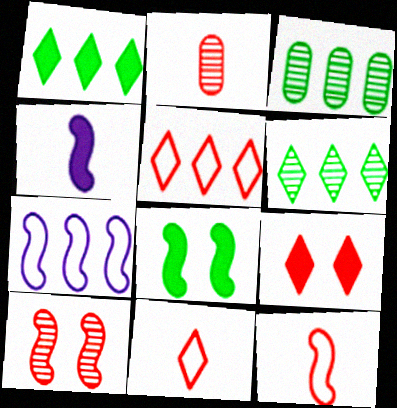[]